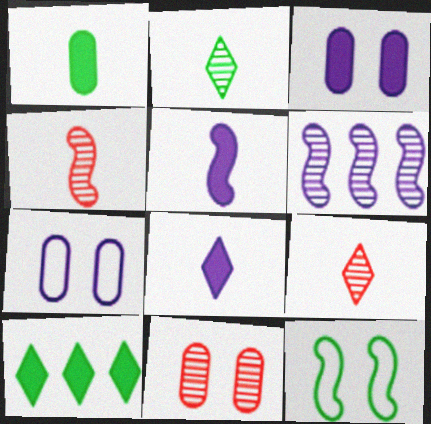[[2, 6, 11], 
[4, 7, 10], 
[6, 7, 8]]